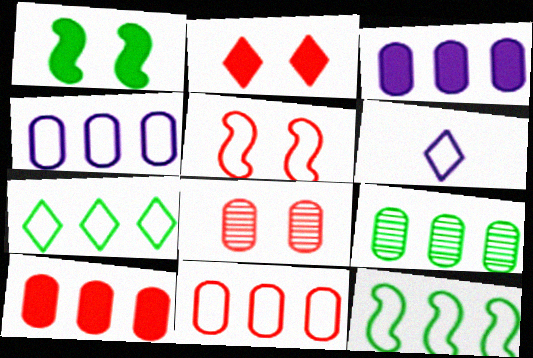[[2, 5, 8], 
[3, 9, 11], 
[4, 9, 10]]